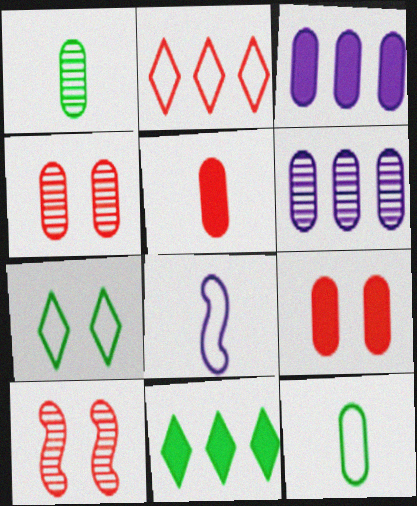[[1, 4, 6], 
[2, 5, 10], 
[3, 4, 12], 
[4, 8, 11], 
[6, 9, 12]]